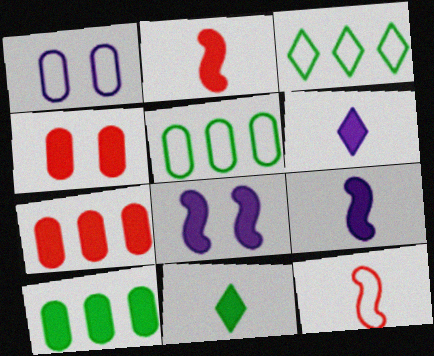[[1, 3, 12], 
[7, 8, 11]]